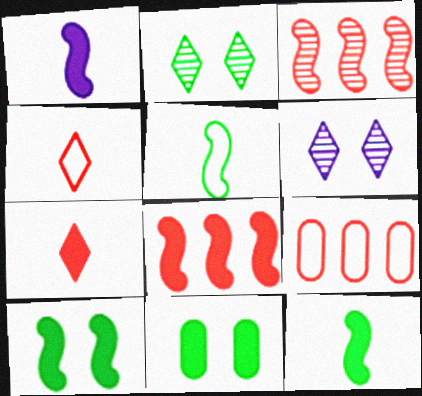[[1, 2, 9], 
[1, 8, 10], 
[6, 9, 12]]